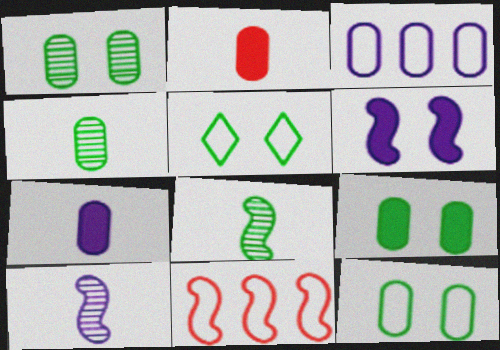[[1, 2, 3], 
[1, 9, 12], 
[6, 8, 11]]